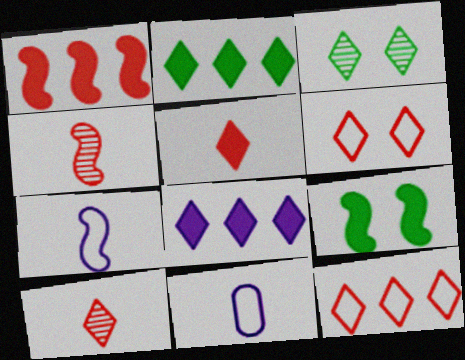[[1, 3, 11]]